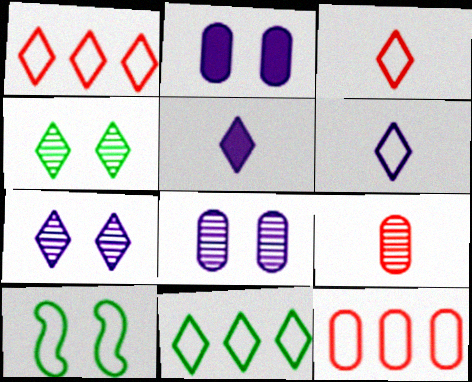[[1, 4, 5], 
[6, 10, 12]]